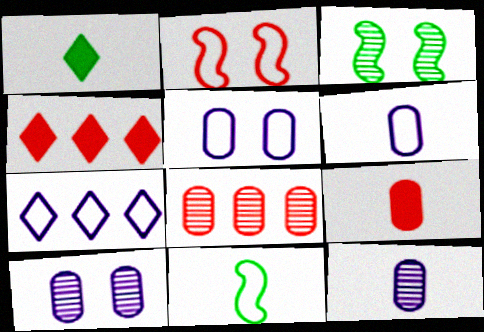[[3, 4, 6], 
[3, 7, 9], 
[4, 10, 11]]